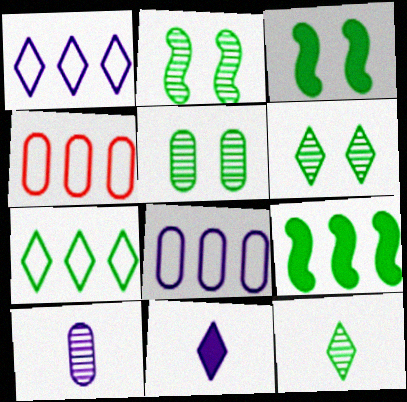[[2, 4, 11], 
[2, 5, 6]]